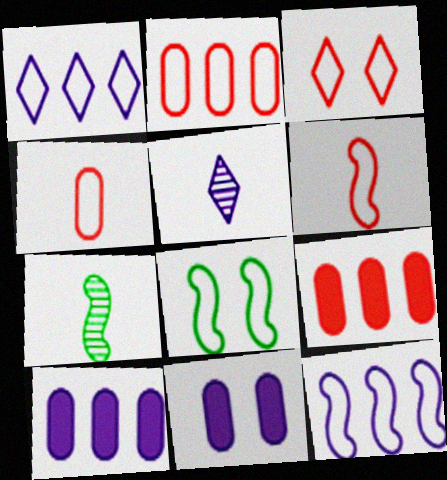[[1, 4, 8], 
[2, 3, 6], 
[3, 7, 10], 
[5, 8, 9], 
[5, 11, 12], 
[6, 8, 12]]